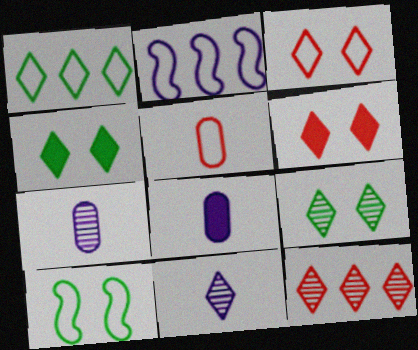[[1, 6, 11], 
[8, 10, 12], 
[9, 11, 12]]